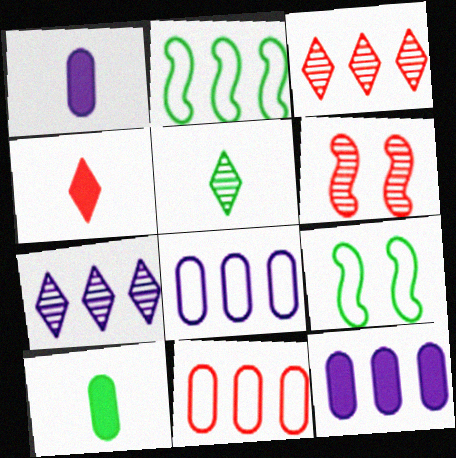[[1, 3, 9], 
[2, 3, 12], 
[4, 6, 11]]